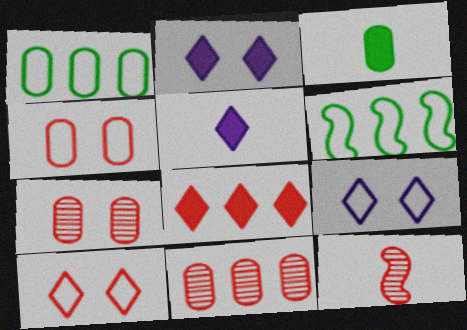[[1, 2, 12], 
[4, 8, 12], 
[5, 6, 7]]